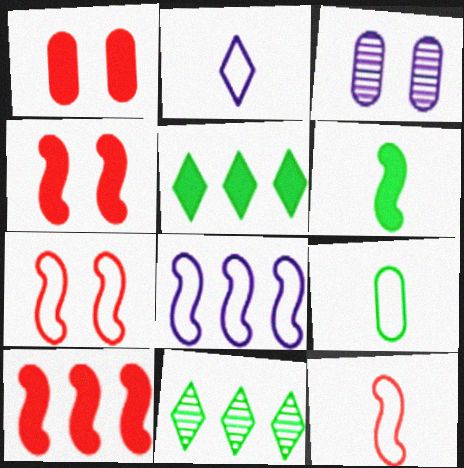[[2, 9, 12], 
[3, 5, 12]]